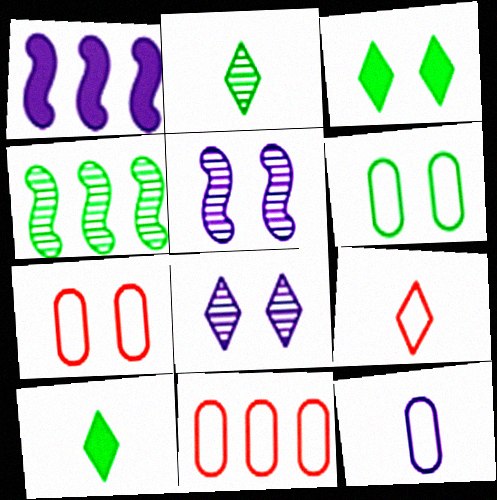[[1, 2, 7], 
[1, 8, 12], 
[3, 5, 7], 
[4, 6, 10], 
[5, 10, 11], 
[6, 11, 12]]